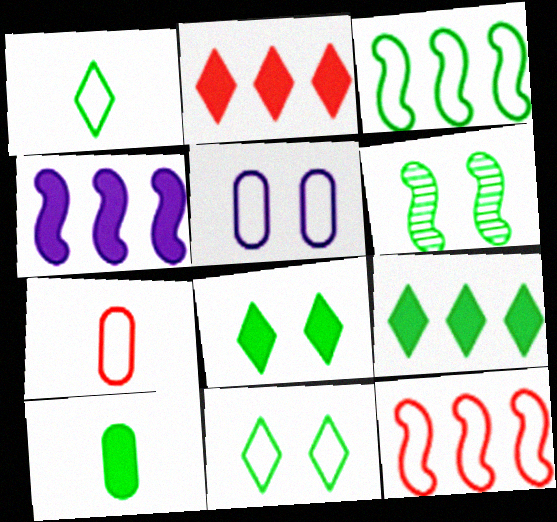[[1, 5, 12]]